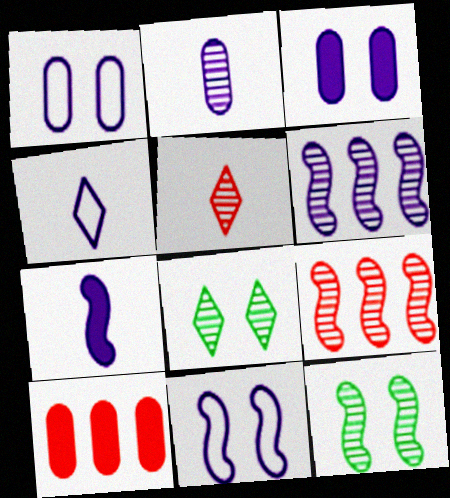[[2, 4, 7], 
[2, 8, 9], 
[3, 4, 6], 
[4, 10, 12], 
[6, 7, 11]]